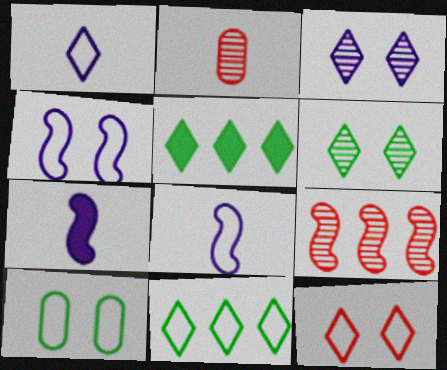[[1, 11, 12], 
[2, 4, 5], 
[4, 10, 12]]